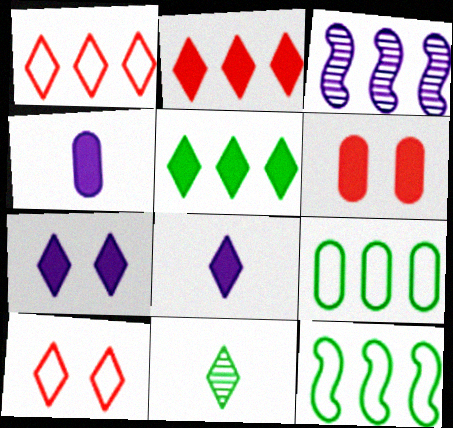[[1, 7, 11], 
[2, 3, 9]]